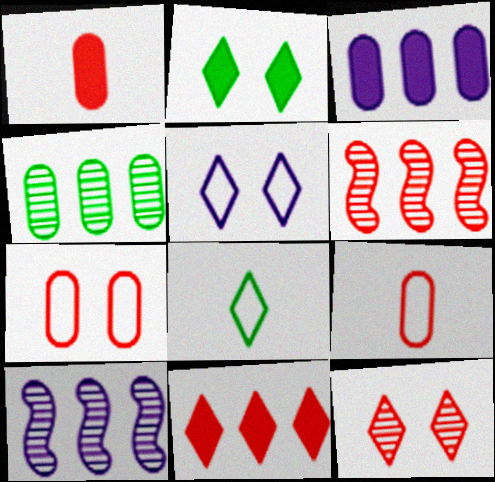[[2, 5, 12], 
[2, 9, 10]]